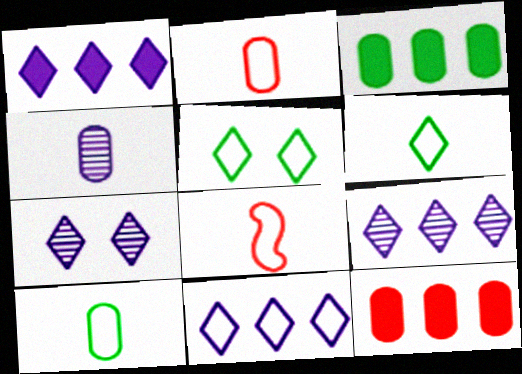[[1, 9, 11], 
[3, 7, 8]]